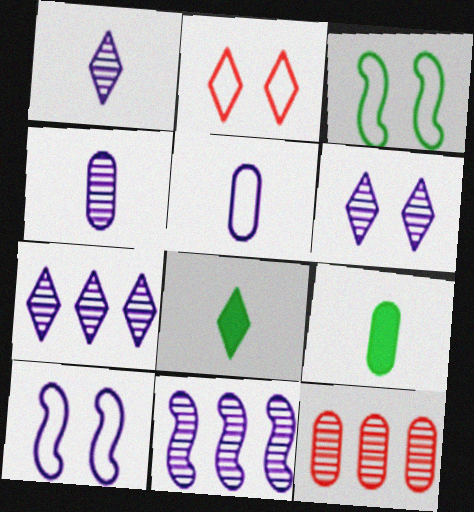[[1, 6, 7], 
[2, 7, 8], 
[2, 9, 11], 
[4, 6, 11], 
[8, 10, 12]]